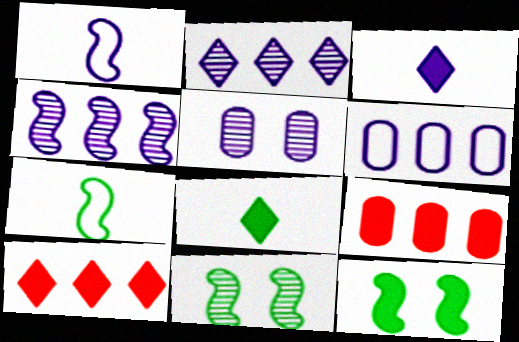[[3, 9, 12], 
[5, 7, 10]]